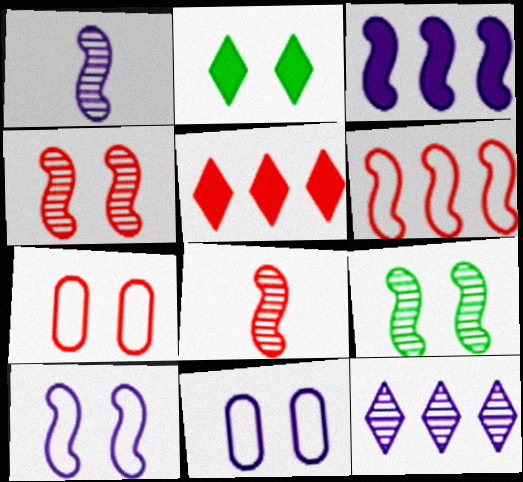[[1, 3, 10], 
[2, 4, 11], 
[5, 7, 8]]